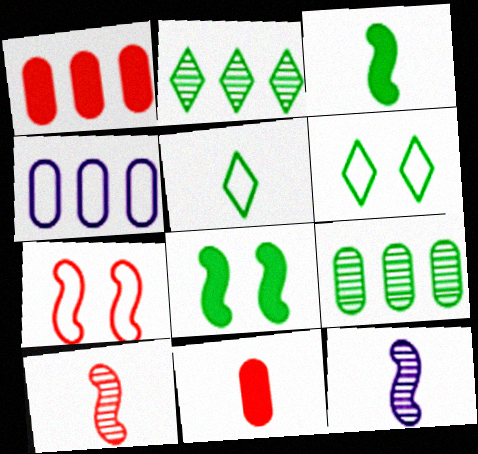[[1, 4, 9], 
[1, 6, 12], 
[3, 6, 9], 
[4, 5, 7], 
[5, 8, 9], 
[5, 11, 12]]